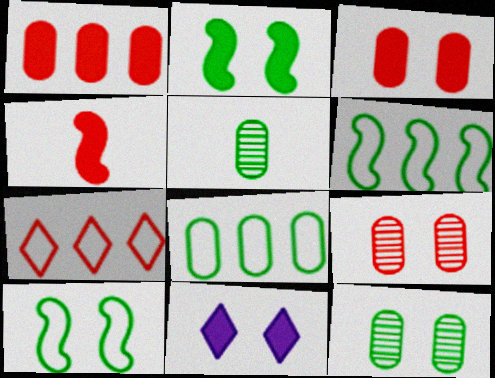[[2, 3, 11], 
[4, 7, 9], 
[9, 10, 11]]